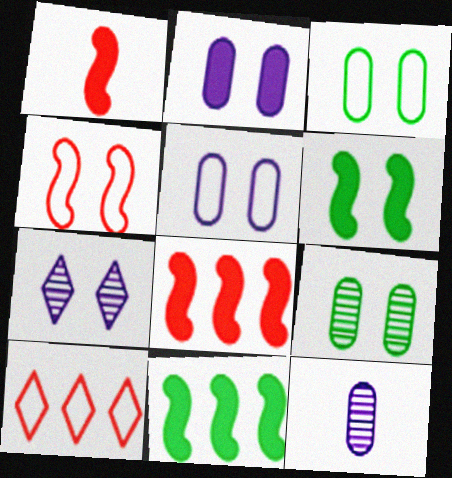[[6, 10, 12]]